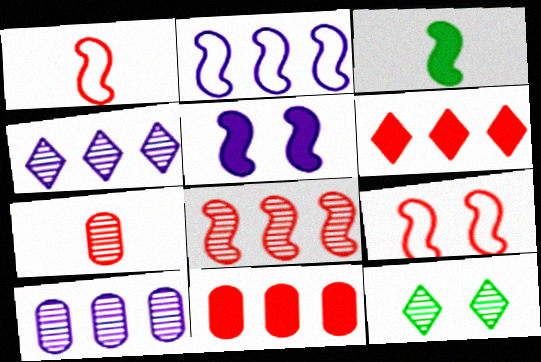[[6, 7, 9]]